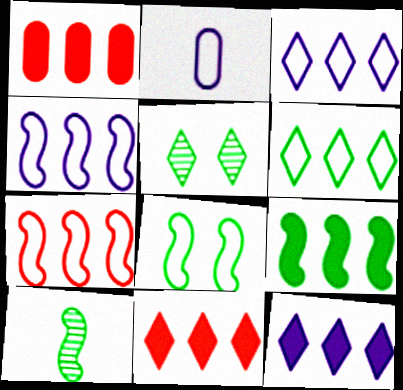[[1, 9, 12], 
[8, 9, 10]]